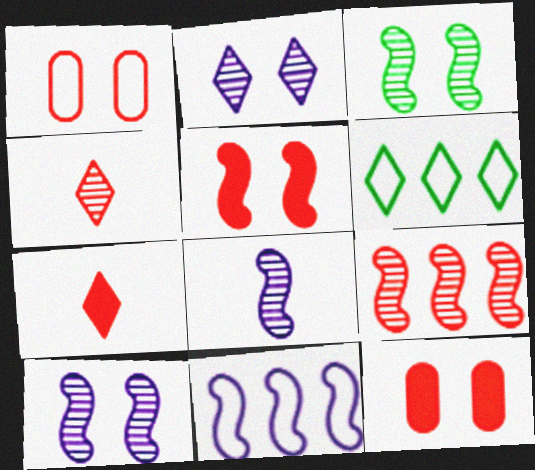[[1, 7, 9], 
[2, 6, 7], 
[3, 8, 9], 
[6, 8, 12]]